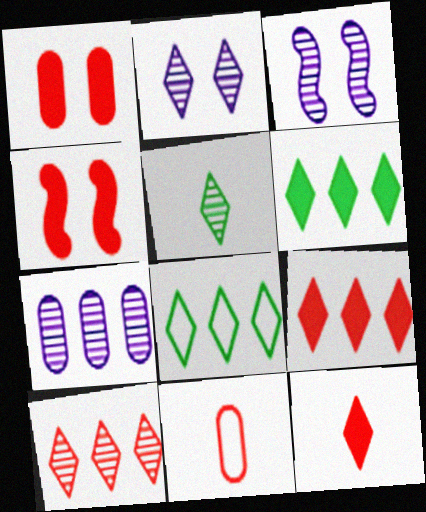[[2, 5, 10], 
[2, 8, 12], 
[3, 6, 11], 
[4, 10, 11]]